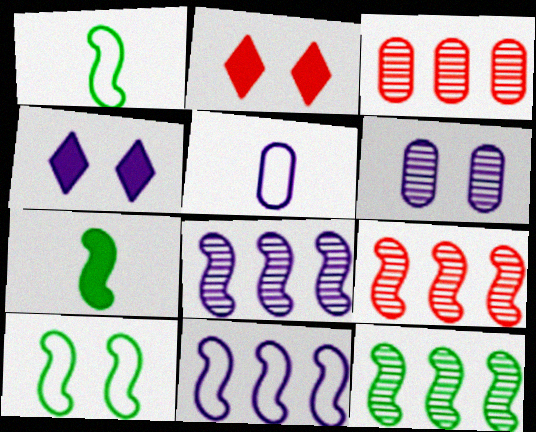[[1, 3, 4], 
[2, 5, 12], 
[2, 6, 10], 
[4, 5, 8], 
[7, 10, 12], 
[8, 9, 12]]